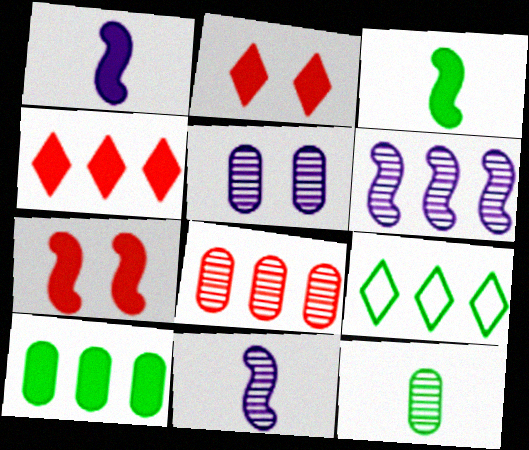[[1, 2, 10], 
[5, 8, 12]]